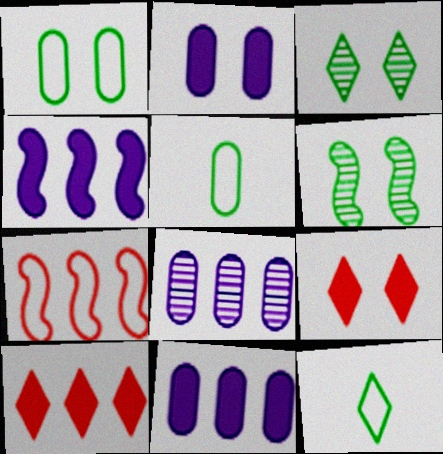[]